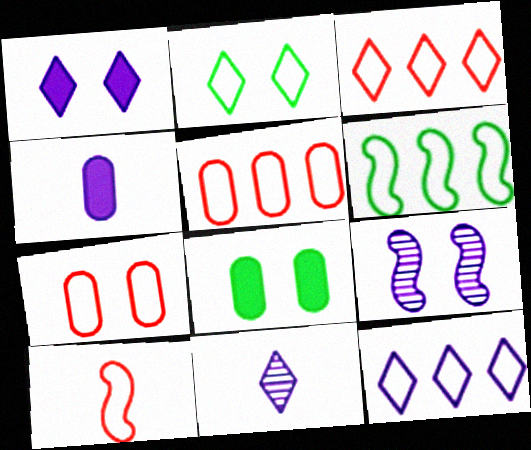[[1, 11, 12], 
[3, 7, 10], 
[4, 9, 12], 
[5, 6, 12]]